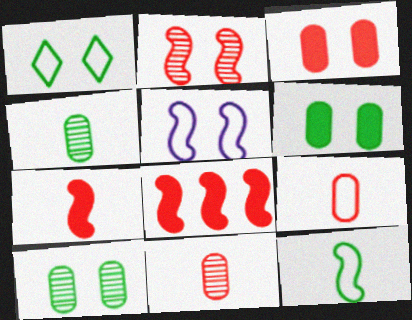[]